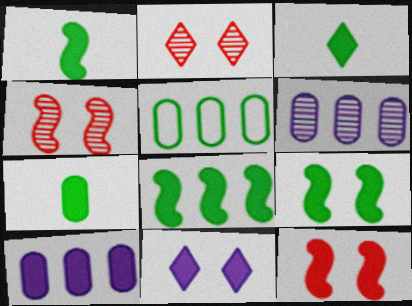[[1, 3, 7], 
[1, 8, 9], 
[3, 10, 12]]